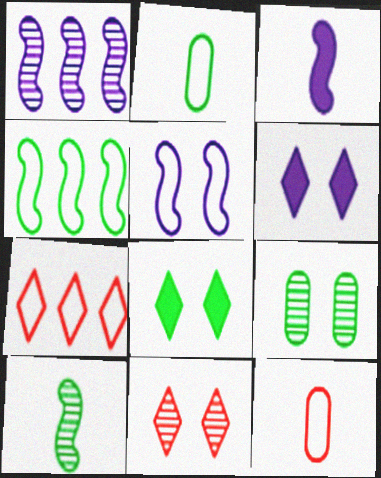[[1, 3, 5], 
[1, 8, 12], 
[2, 5, 7], 
[3, 7, 9]]